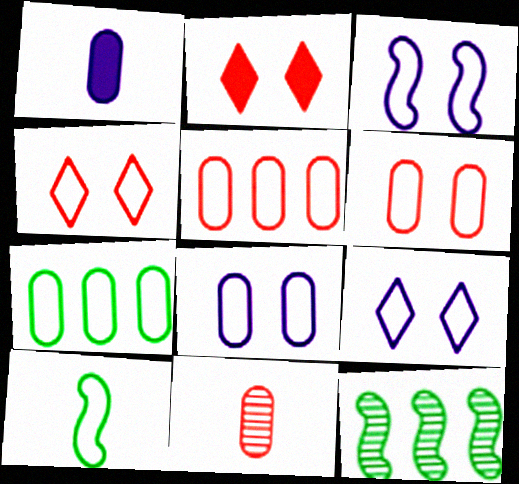[[1, 4, 12], 
[3, 8, 9], 
[5, 9, 10]]